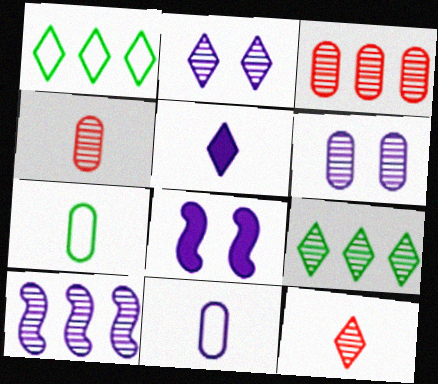[[1, 4, 8], 
[2, 9, 12], 
[3, 9, 10]]